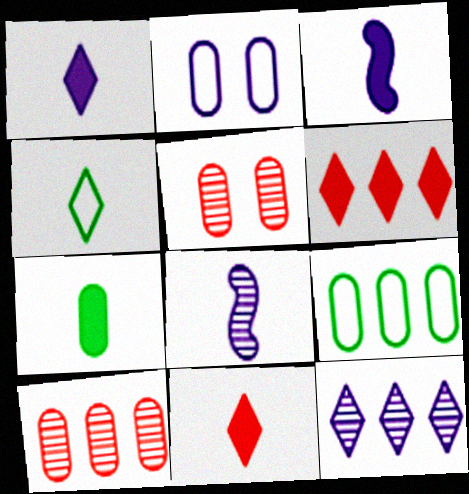[[2, 3, 12], 
[2, 7, 10], 
[3, 7, 11]]